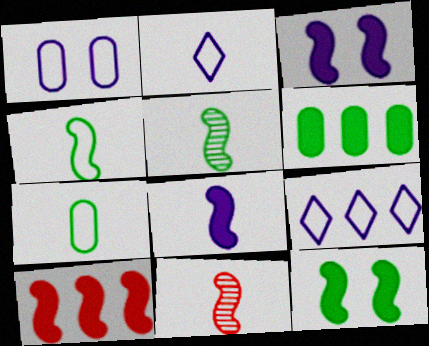[[4, 8, 11], 
[8, 10, 12]]